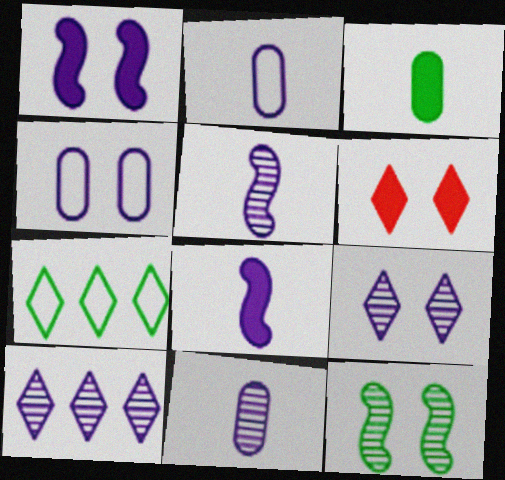[[1, 2, 10], 
[1, 4, 9], 
[3, 7, 12], 
[4, 6, 12], 
[4, 8, 10]]